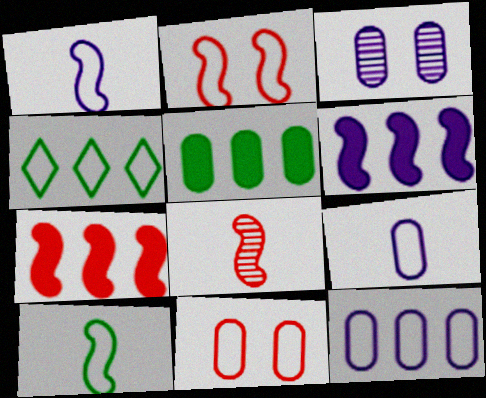[[1, 4, 11], 
[2, 4, 9], 
[2, 7, 8]]